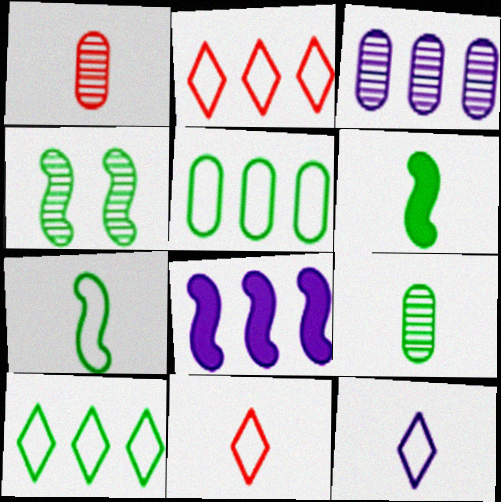[[1, 6, 12]]